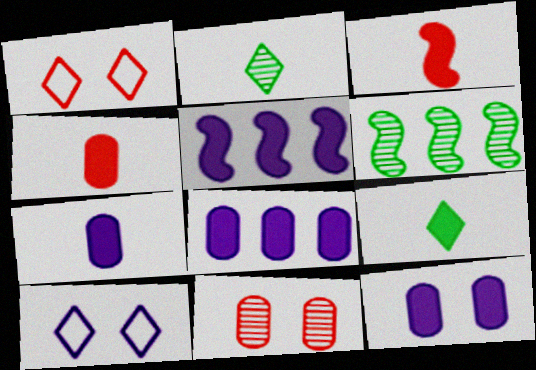[[1, 6, 7], 
[3, 7, 9], 
[4, 6, 10], 
[7, 8, 12]]